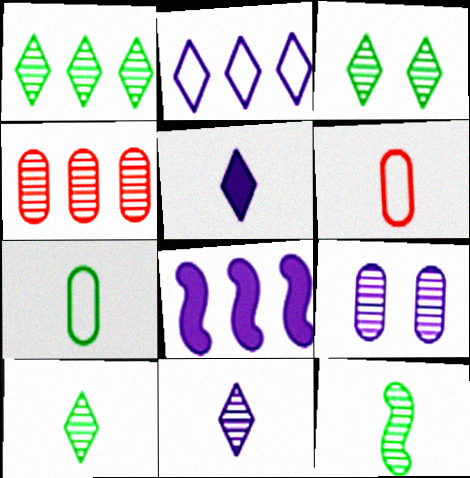[[1, 3, 10], 
[3, 6, 8], 
[5, 6, 12]]